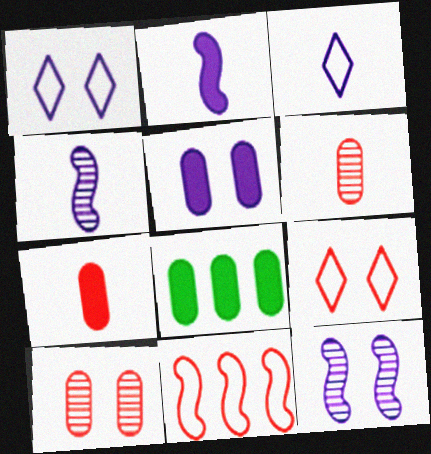[[1, 5, 12], 
[4, 8, 9], 
[5, 7, 8]]